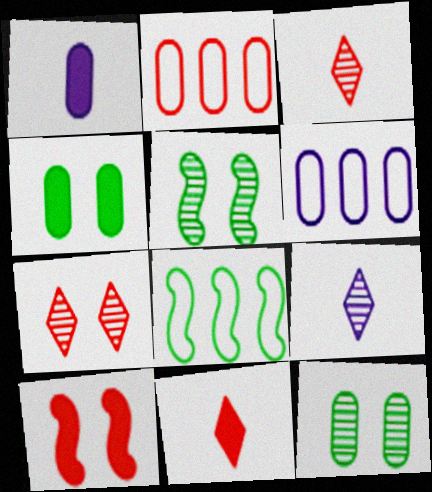[[1, 2, 12], 
[1, 7, 8], 
[2, 3, 10], 
[5, 6, 11]]